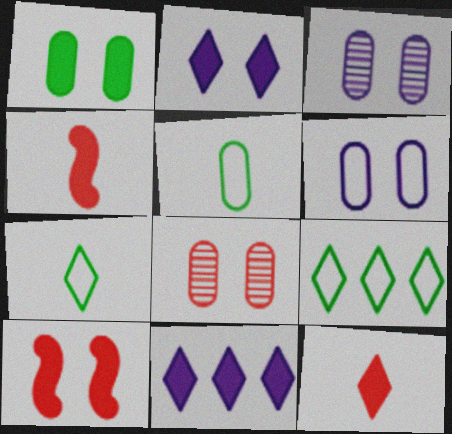[[1, 2, 10], 
[1, 4, 11], 
[1, 6, 8], 
[3, 4, 9]]